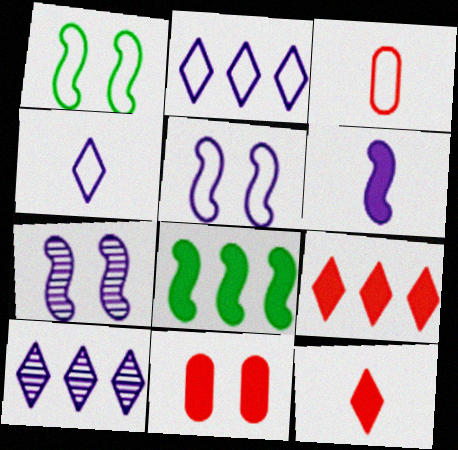[[1, 2, 3]]